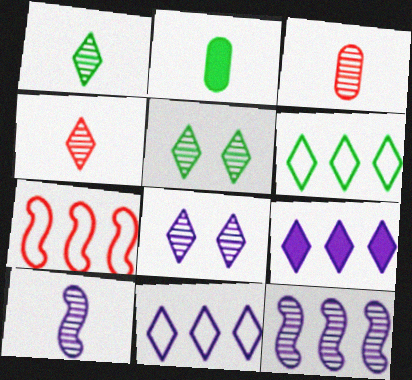[[1, 3, 10], 
[2, 7, 8], 
[3, 5, 12]]